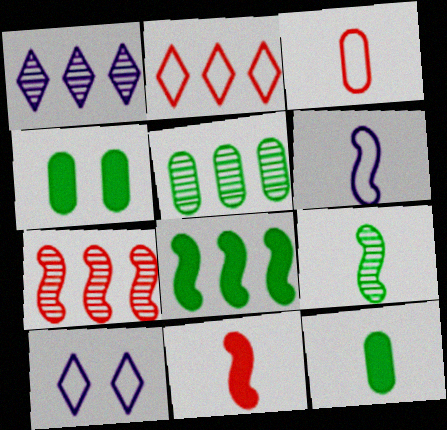[[1, 5, 7], 
[5, 10, 11], 
[6, 9, 11], 
[7, 10, 12]]